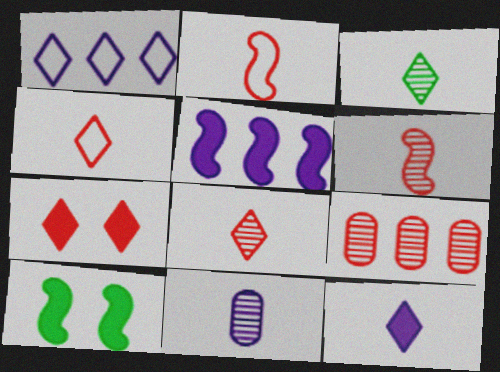[[1, 3, 7], 
[2, 7, 9], 
[3, 4, 12], 
[3, 6, 11]]